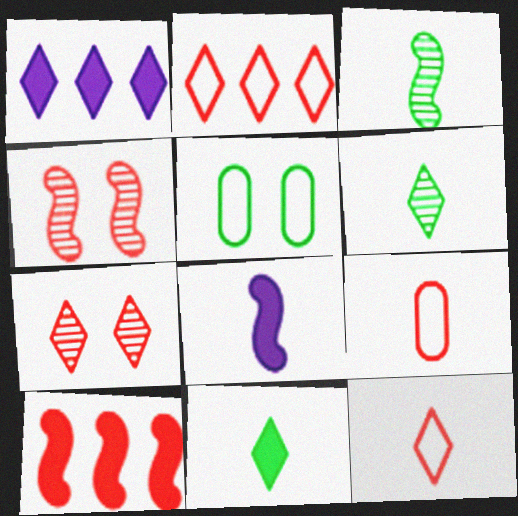[[6, 8, 9], 
[7, 9, 10]]